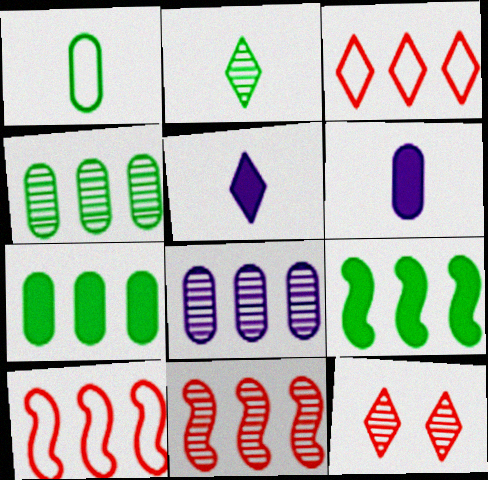[[3, 8, 9]]